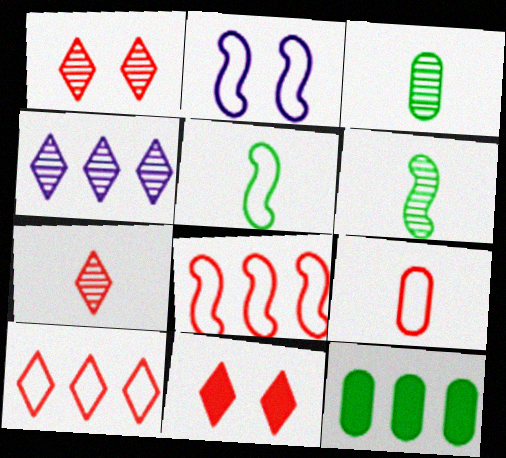[[2, 5, 8], 
[2, 7, 12], 
[4, 8, 12], 
[7, 10, 11]]